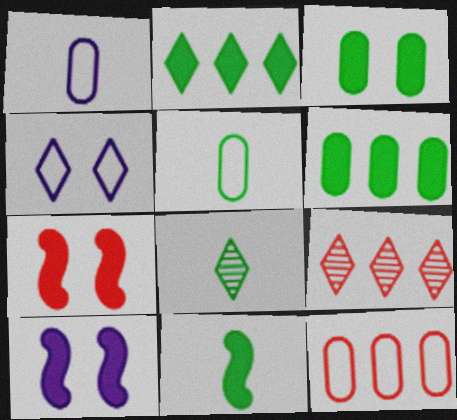[[2, 3, 11], 
[5, 8, 11], 
[5, 9, 10], 
[8, 10, 12]]